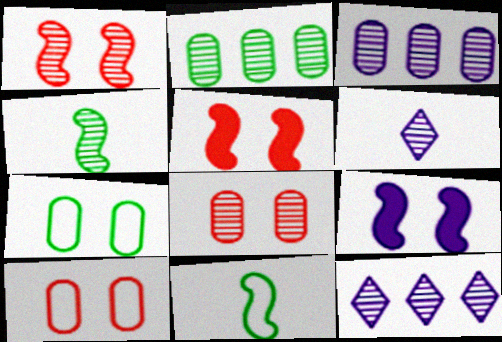[[1, 2, 6], 
[4, 8, 12]]